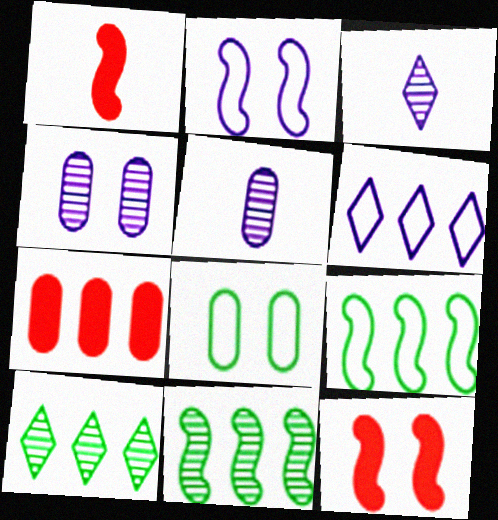[[1, 2, 11], 
[5, 7, 8], 
[6, 7, 11]]